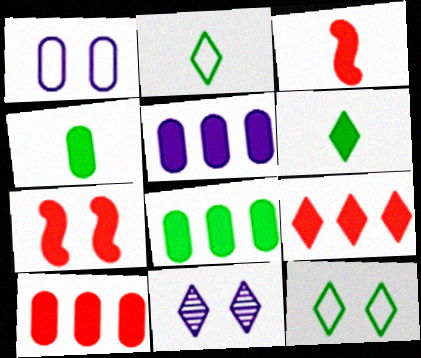[[2, 9, 11], 
[5, 6, 7], 
[5, 8, 10]]